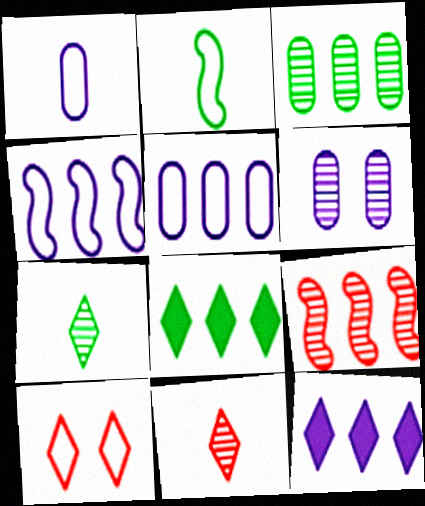[[2, 5, 10], 
[5, 8, 9], 
[6, 7, 9], 
[7, 10, 12]]